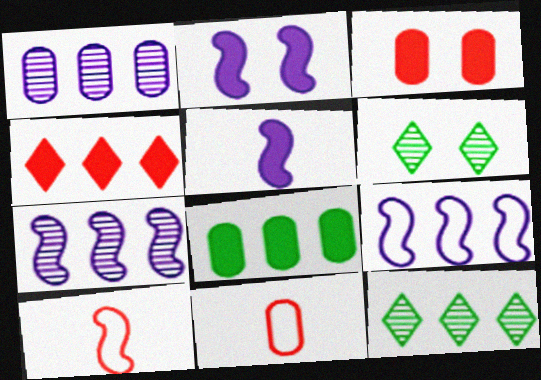[[2, 11, 12]]